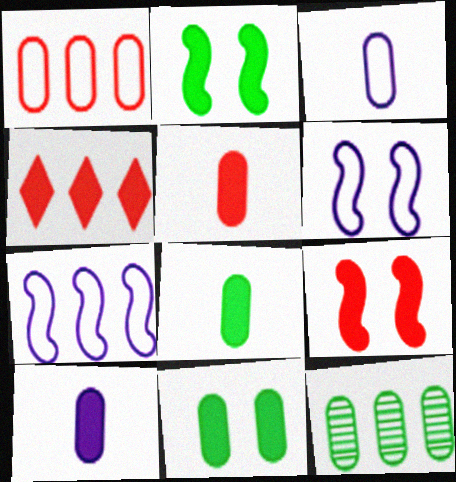[[2, 4, 10], 
[4, 5, 9], 
[4, 7, 12], 
[5, 8, 10]]